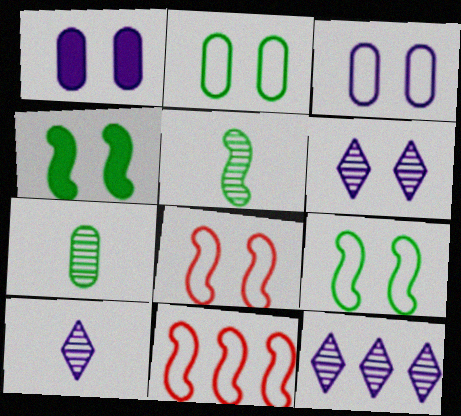[[6, 10, 12]]